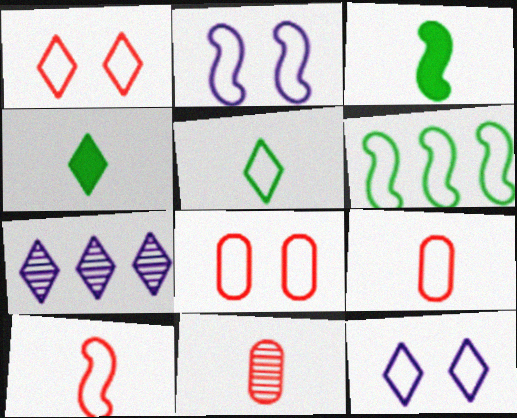[[1, 4, 7], 
[2, 6, 10], 
[3, 7, 8], 
[6, 9, 12]]